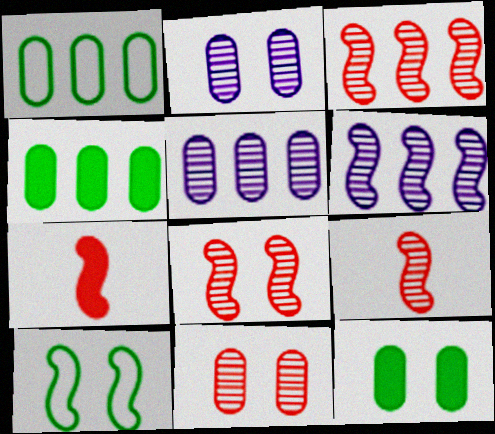[[3, 8, 9], 
[6, 7, 10]]